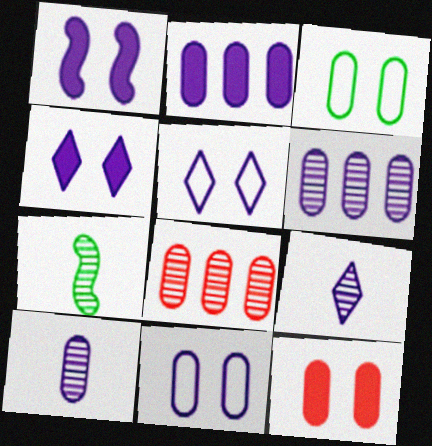[[2, 10, 11]]